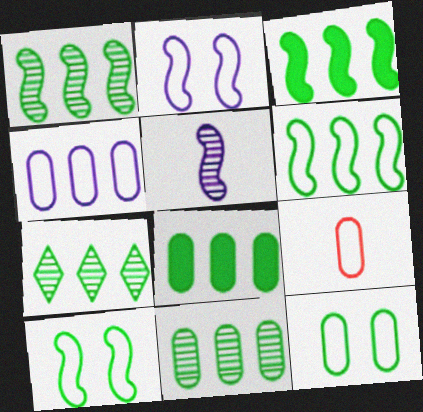[[1, 3, 6], 
[1, 7, 11], 
[4, 9, 12], 
[6, 7, 8]]